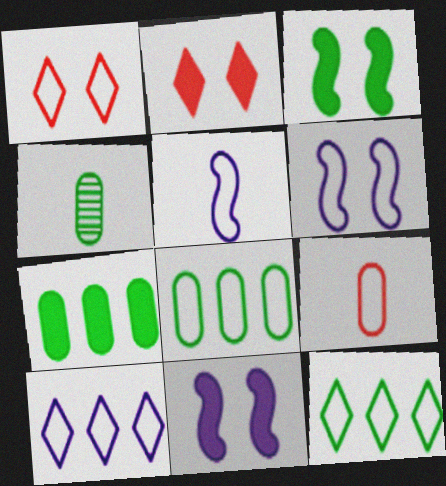[[1, 5, 8], 
[3, 4, 12], 
[6, 9, 12]]